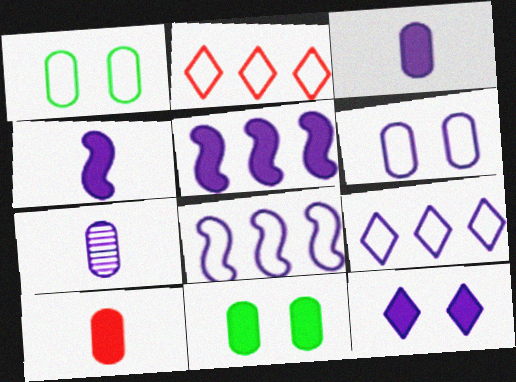[[3, 5, 12], 
[7, 8, 12]]